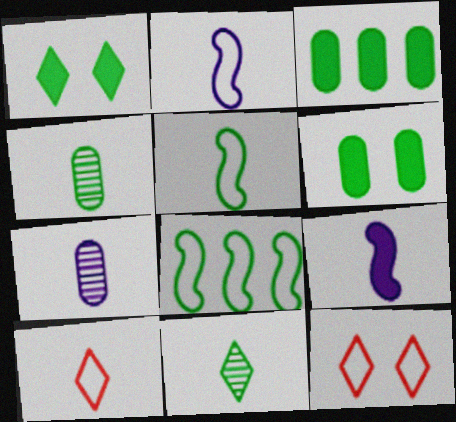[[1, 4, 8], 
[4, 9, 10], 
[6, 8, 11]]